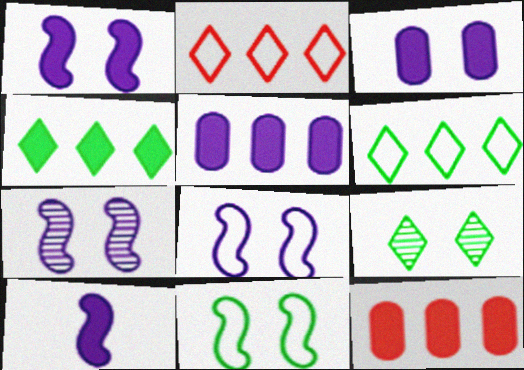[[1, 7, 8]]